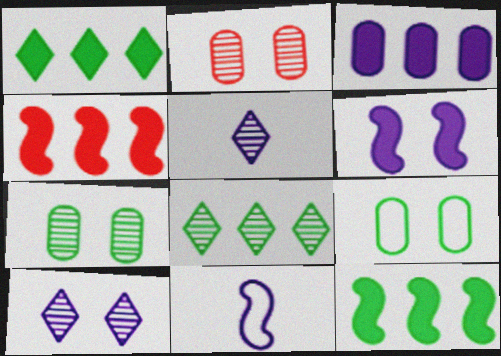[[1, 2, 11], 
[1, 3, 4], 
[3, 10, 11], 
[4, 5, 9]]